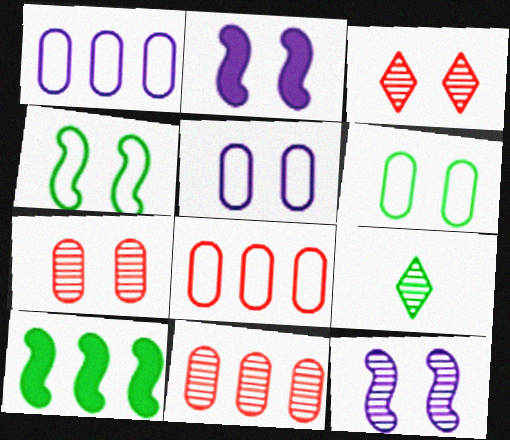[[2, 3, 6], 
[2, 8, 9], 
[6, 9, 10], 
[9, 11, 12]]